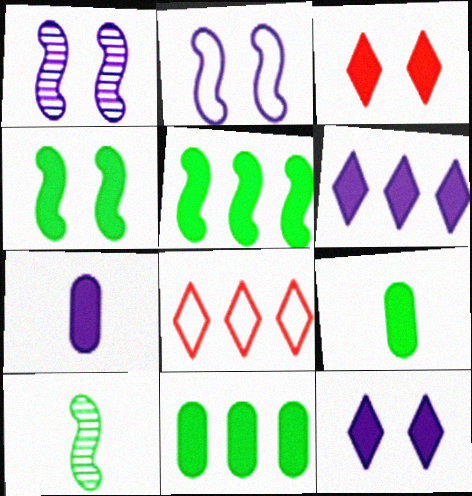[[1, 8, 9], 
[3, 5, 7]]